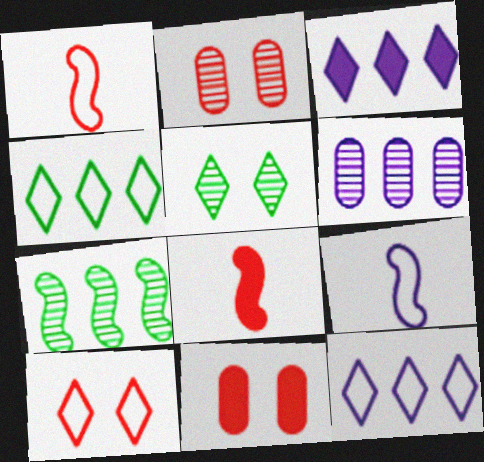[]